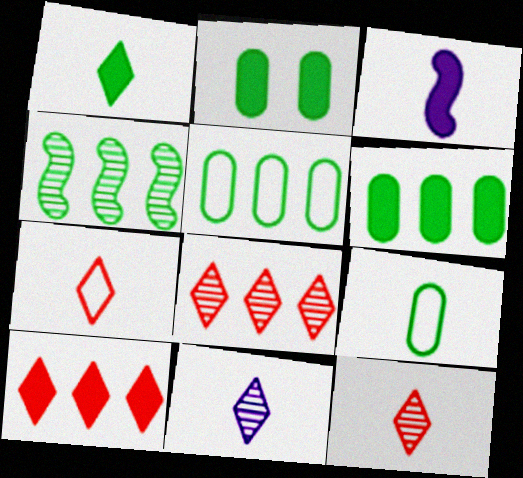[[1, 7, 11], 
[2, 3, 10], 
[3, 9, 12]]